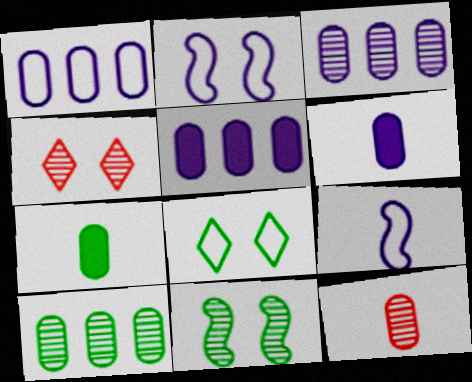[[1, 3, 5]]